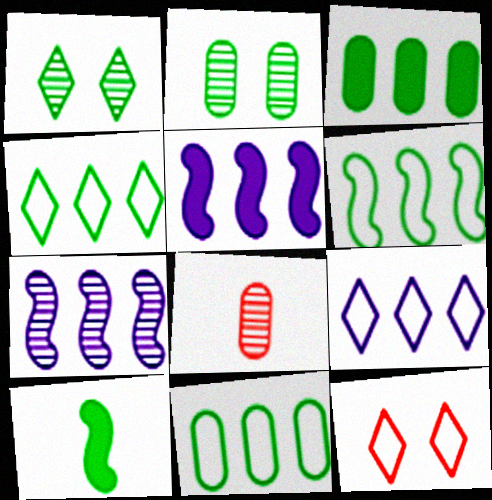[[1, 7, 8], 
[1, 10, 11], 
[2, 4, 10], 
[4, 6, 11]]